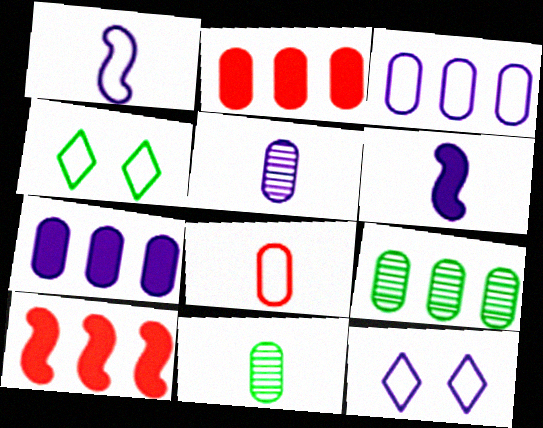[[1, 3, 12], 
[2, 3, 9], 
[4, 5, 10], 
[10, 11, 12]]